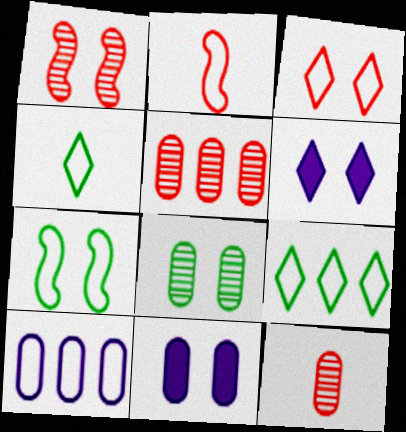[]